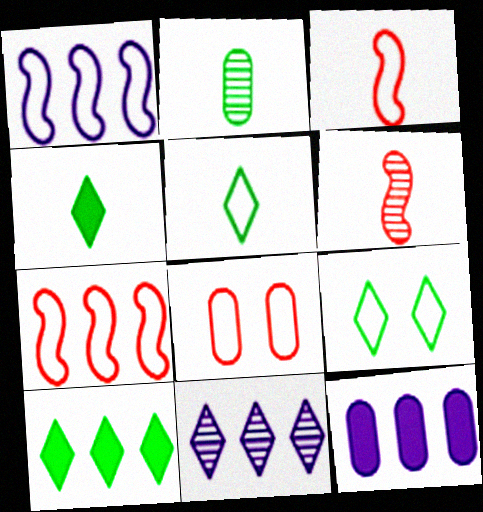[[1, 5, 8], 
[1, 11, 12], 
[2, 8, 12], 
[6, 9, 12]]